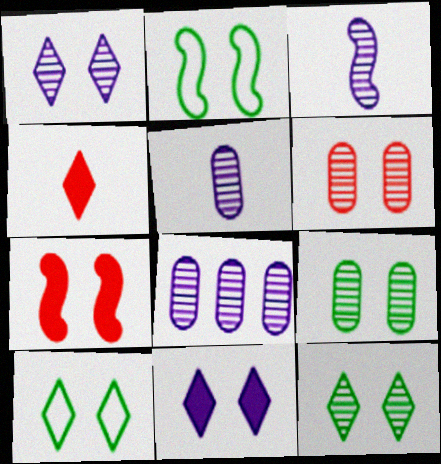[[1, 3, 8], 
[2, 4, 8], 
[2, 6, 11]]